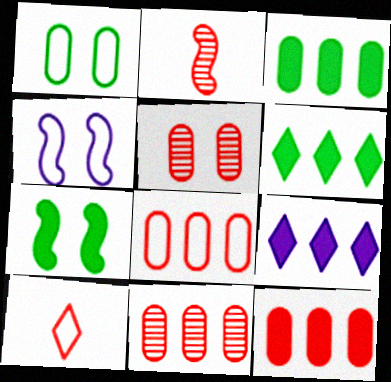[[1, 2, 9], 
[8, 11, 12]]